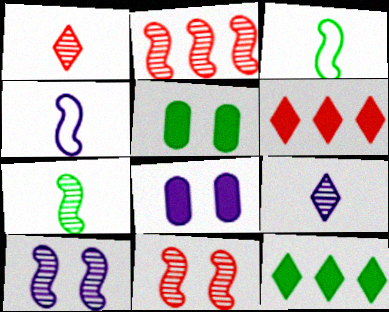[[2, 7, 10]]